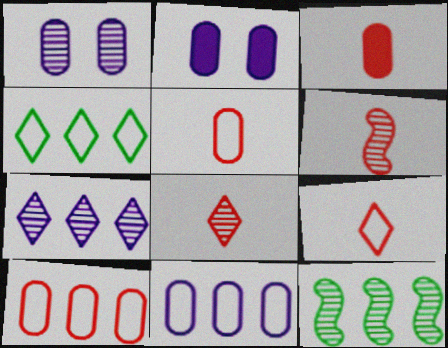[[1, 8, 12], 
[2, 4, 6], 
[2, 9, 12], 
[3, 6, 9]]